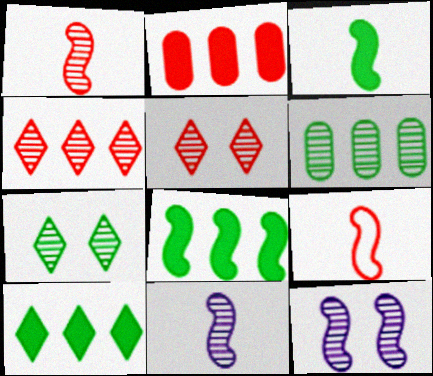[[2, 5, 9], 
[3, 9, 11], 
[5, 6, 11], 
[8, 9, 12]]